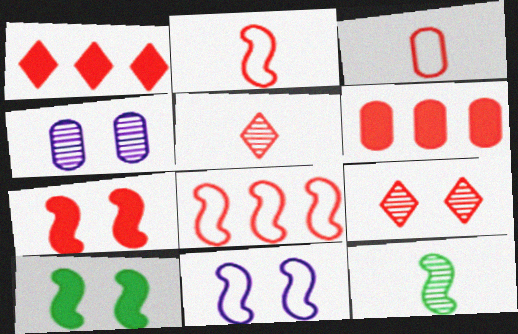[[2, 6, 9]]